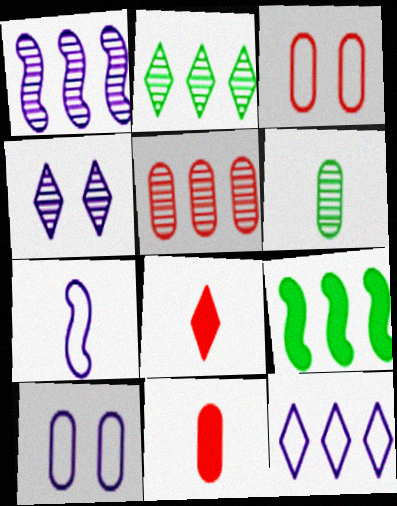[[1, 2, 5], 
[3, 5, 11], 
[5, 9, 12], 
[6, 7, 8], 
[7, 10, 12]]